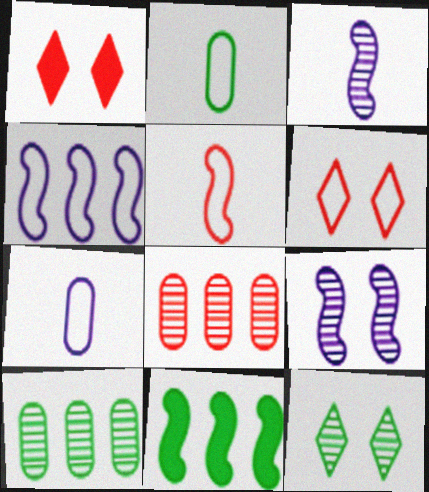[[1, 5, 8], 
[2, 4, 6], 
[2, 11, 12], 
[3, 8, 12], 
[5, 9, 11]]